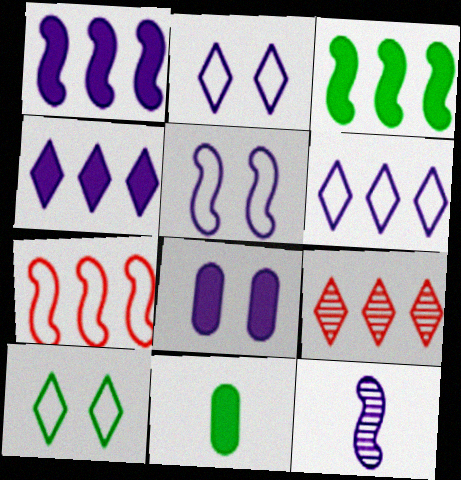[[1, 5, 12], 
[5, 9, 11], 
[6, 8, 12]]